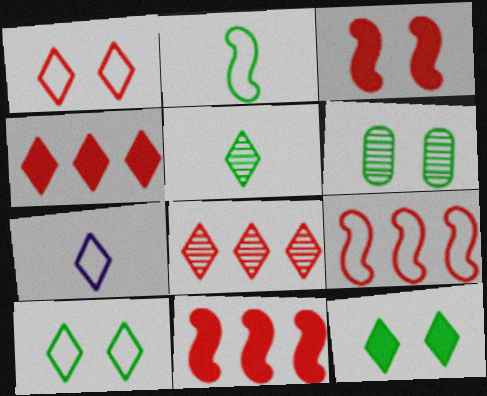[[6, 7, 11], 
[7, 8, 12]]